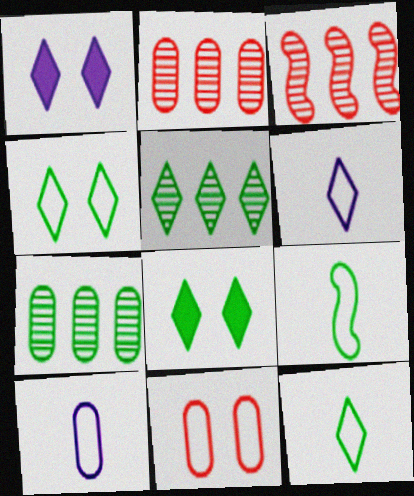[[1, 2, 9], 
[3, 8, 10], 
[5, 8, 12], 
[7, 8, 9]]